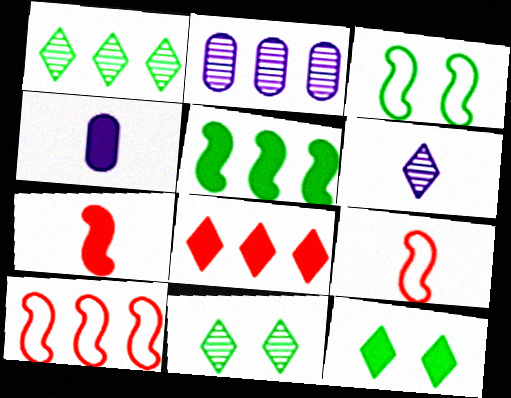[[2, 9, 12], 
[4, 10, 11]]